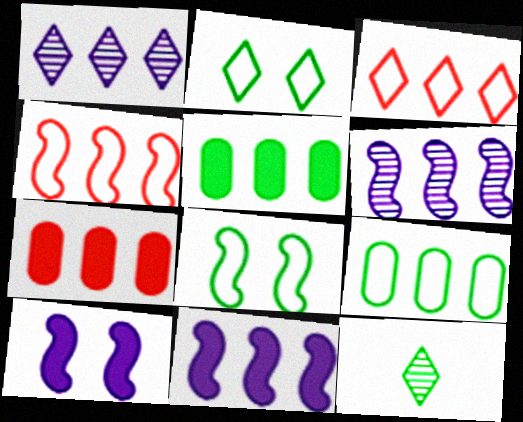[[1, 4, 5], 
[3, 5, 6], 
[5, 8, 12]]